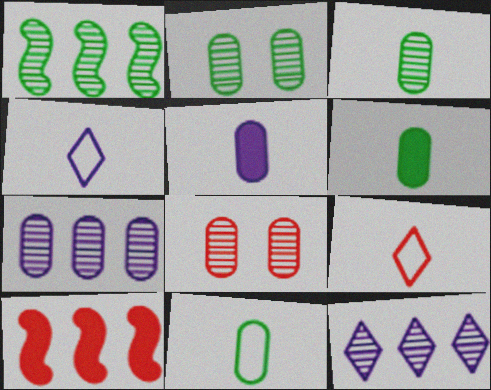[[2, 4, 10], 
[3, 6, 11], 
[3, 7, 8], 
[8, 9, 10]]